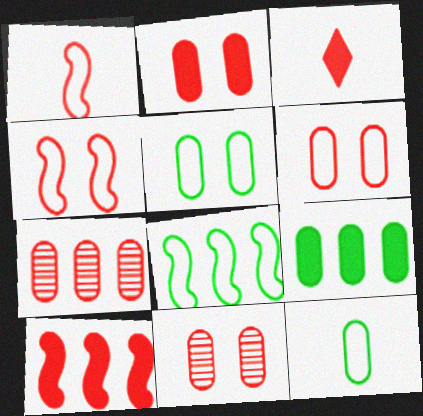[[2, 3, 10], 
[2, 6, 11], 
[3, 4, 7]]